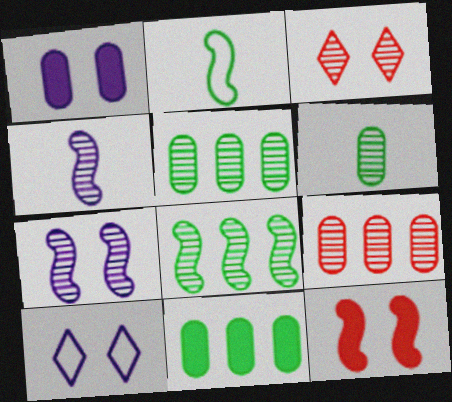[[1, 7, 10], 
[3, 4, 5]]